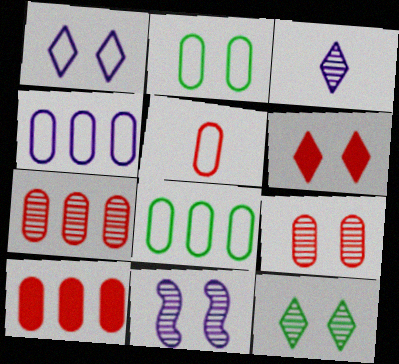[[1, 6, 12], 
[2, 4, 5], 
[2, 6, 11], 
[5, 9, 10], 
[9, 11, 12]]